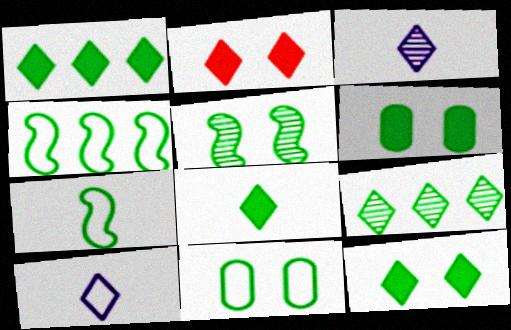[[1, 8, 12], 
[2, 9, 10], 
[5, 11, 12], 
[6, 7, 9]]